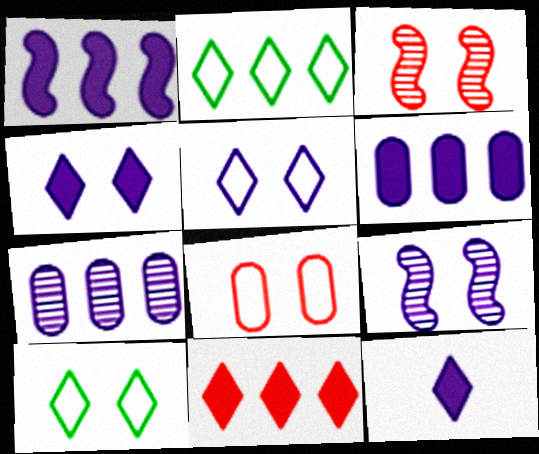[]